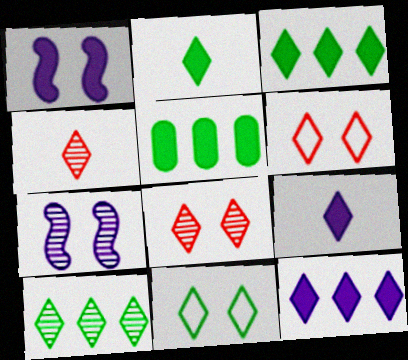[[2, 10, 11], 
[4, 11, 12], 
[6, 9, 10]]